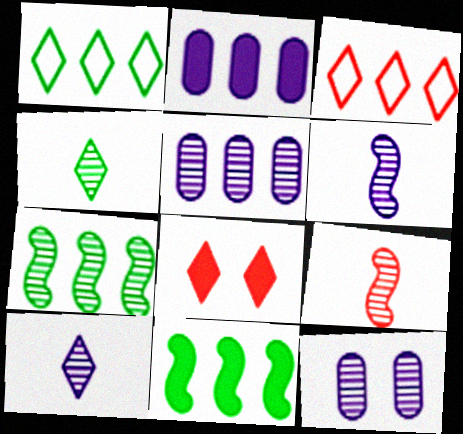[[1, 8, 10], 
[2, 3, 7], 
[3, 5, 11]]